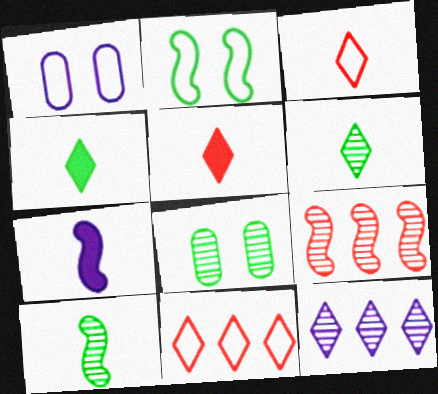[[1, 4, 9], 
[1, 7, 12], 
[2, 7, 9], 
[7, 8, 11]]